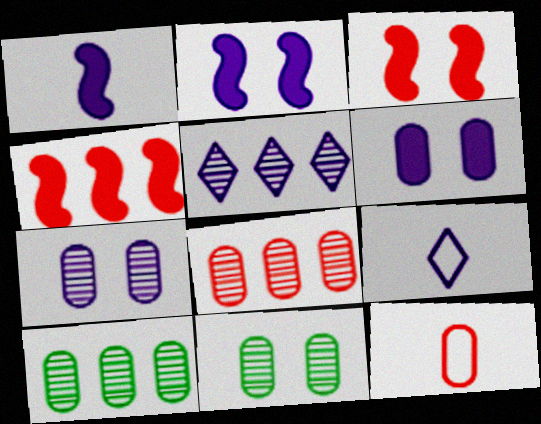[[3, 9, 10], 
[4, 9, 11], 
[6, 10, 12]]